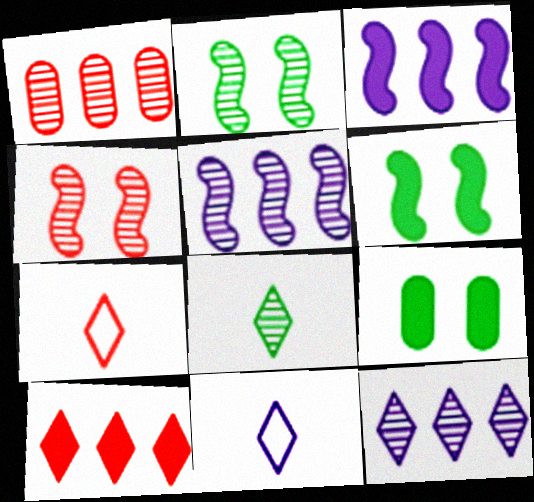[[1, 6, 11], 
[5, 7, 9]]